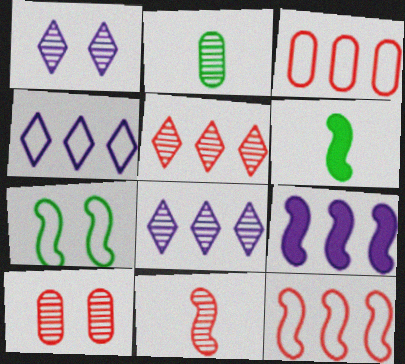[[1, 3, 6], 
[4, 6, 10], 
[5, 10, 11], 
[7, 9, 11]]